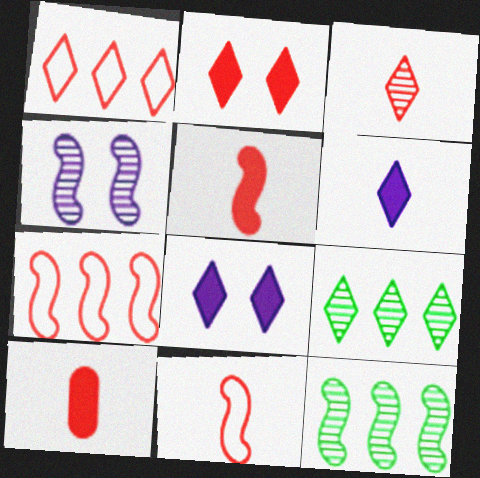[[1, 2, 3], 
[3, 10, 11]]